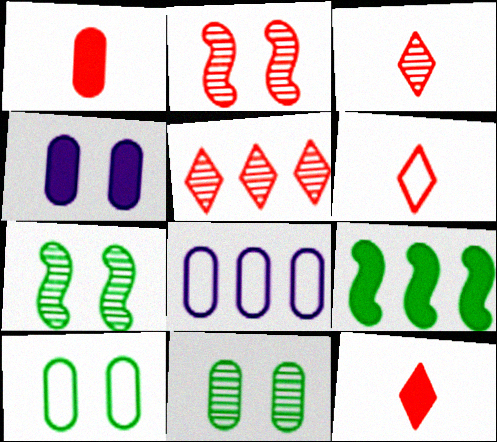[[1, 8, 11], 
[3, 6, 12], 
[4, 9, 12], 
[5, 8, 9], 
[7, 8, 12]]